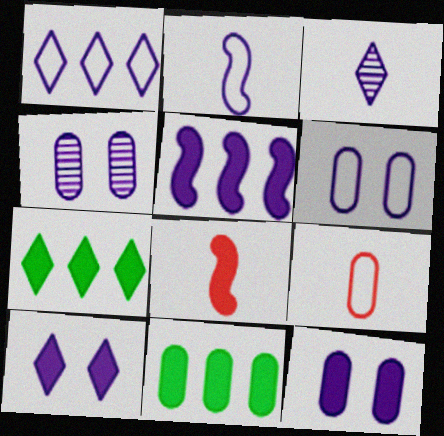[[1, 2, 6], 
[1, 3, 10], 
[3, 5, 6], 
[4, 6, 12], 
[4, 9, 11], 
[7, 8, 12], 
[8, 10, 11]]